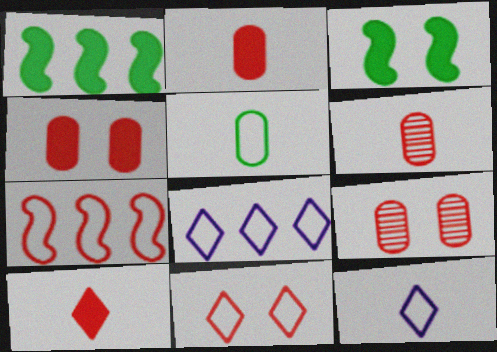[[1, 9, 12], 
[3, 6, 8], 
[7, 9, 10]]